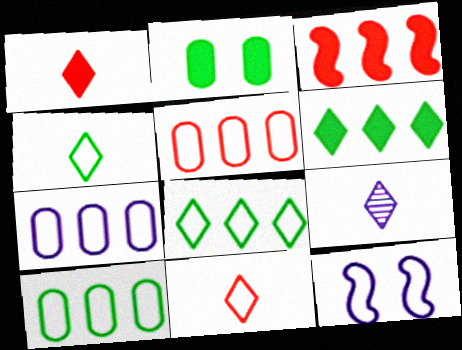[[1, 4, 9], 
[4, 5, 12], 
[5, 7, 10], 
[10, 11, 12]]